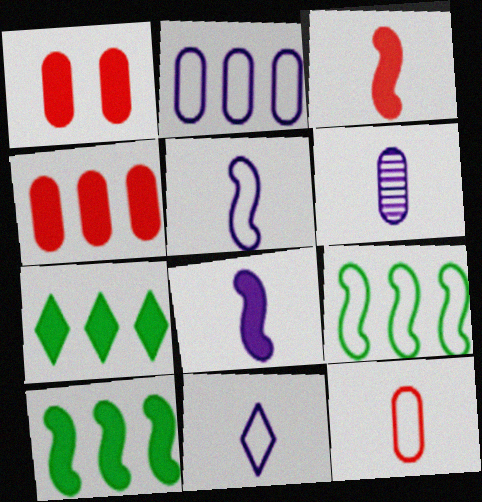[[1, 7, 8], 
[6, 8, 11]]